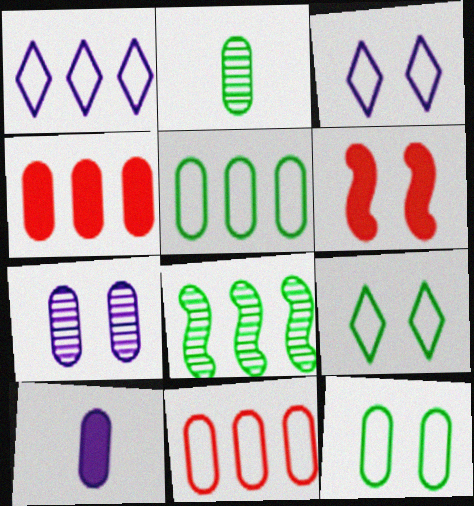[[1, 2, 6], 
[1, 4, 8], 
[6, 7, 9]]